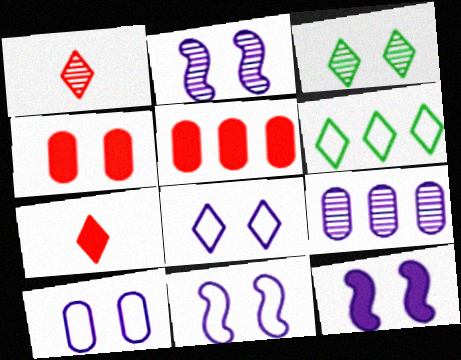[[2, 11, 12], 
[3, 4, 11], 
[8, 10, 11]]